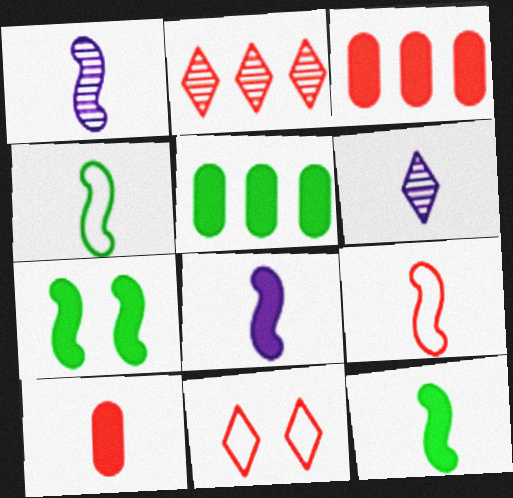[[1, 5, 11], 
[1, 9, 12], 
[4, 6, 10]]